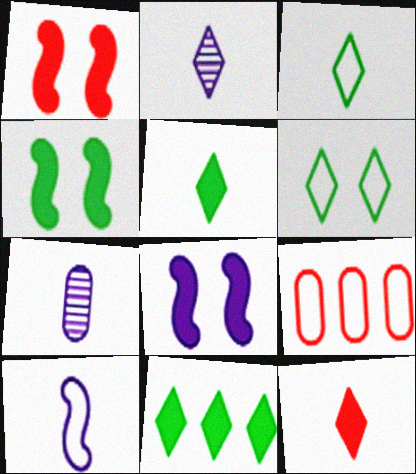[[1, 4, 8], 
[2, 3, 12], 
[2, 4, 9], 
[6, 9, 10]]